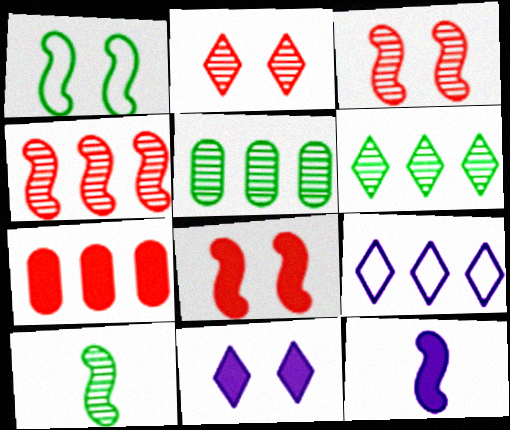[[1, 4, 12]]